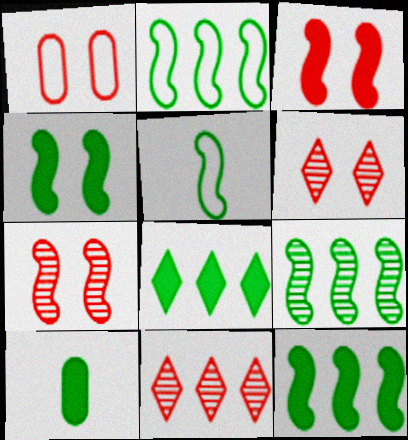[[1, 3, 6], 
[2, 9, 12], 
[4, 5, 9], 
[4, 8, 10]]